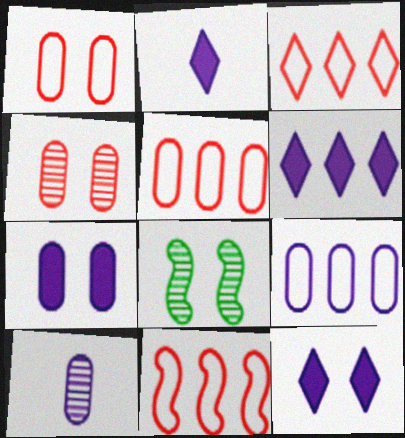[[1, 8, 12], 
[2, 5, 8], 
[2, 6, 12], 
[3, 5, 11], 
[7, 9, 10]]